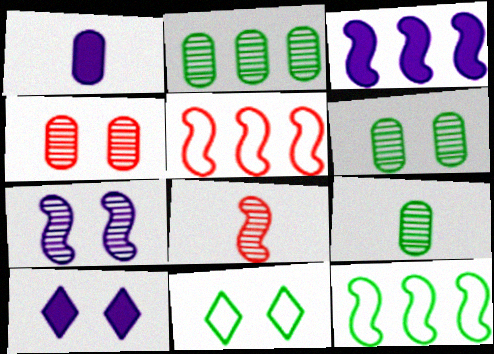[[1, 3, 10], 
[2, 6, 9], 
[5, 9, 10]]